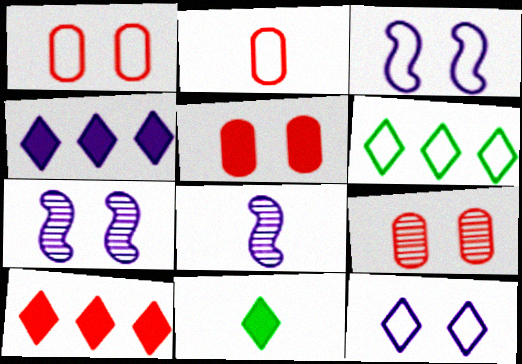[[1, 5, 9], 
[2, 3, 6], 
[2, 8, 11], 
[5, 6, 8]]